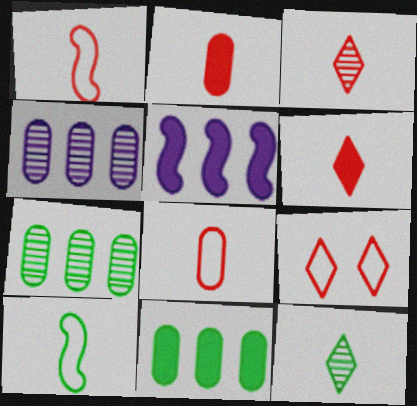[[1, 2, 3]]